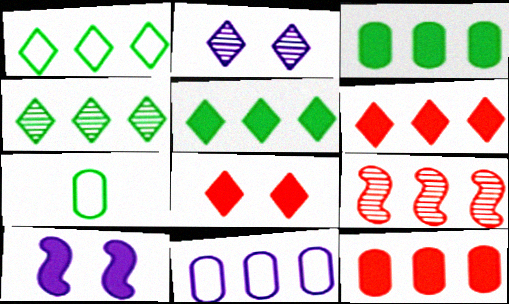[[1, 4, 5], 
[5, 9, 11]]